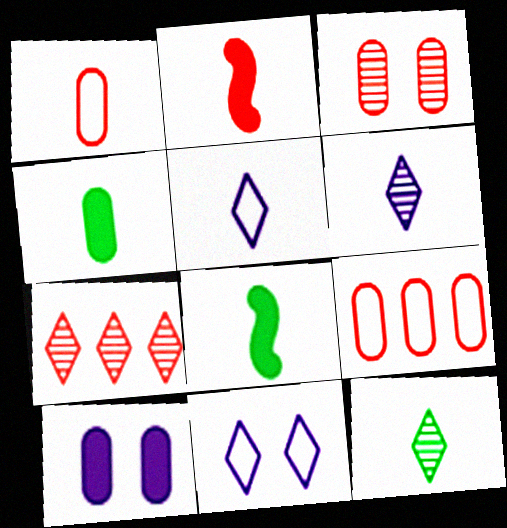[[1, 6, 8]]